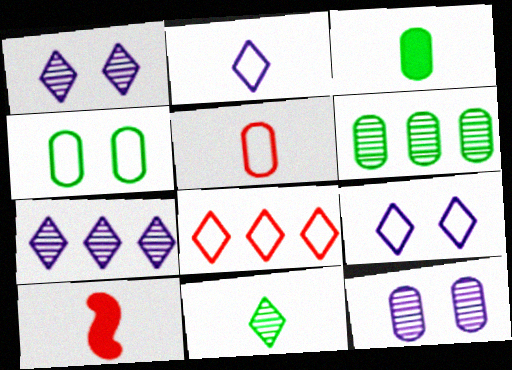[[3, 4, 6], 
[4, 7, 10], 
[6, 9, 10]]